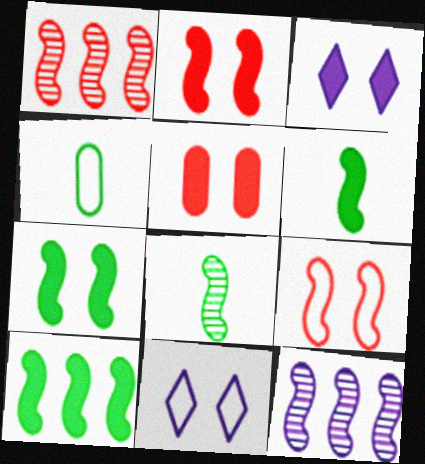[[1, 3, 4], 
[3, 5, 7], 
[6, 7, 10], 
[6, 9, 12]]